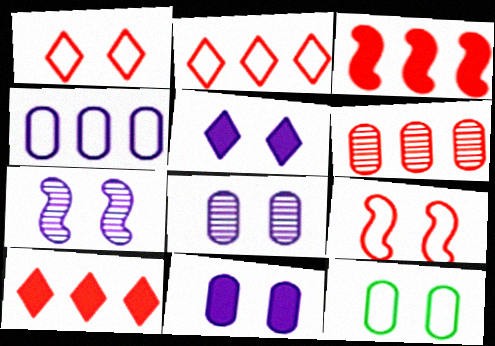[[2, 3, 6]]